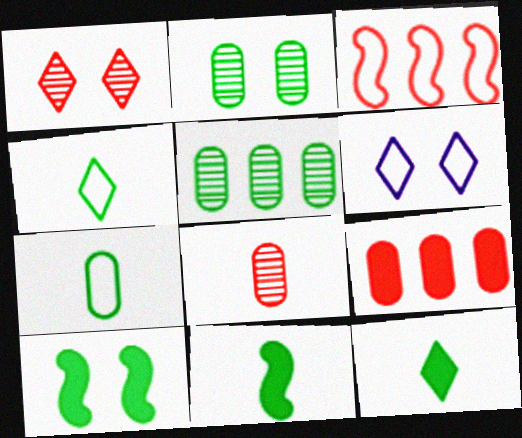[[3, 6, 7], 
[4, 5, 10]]